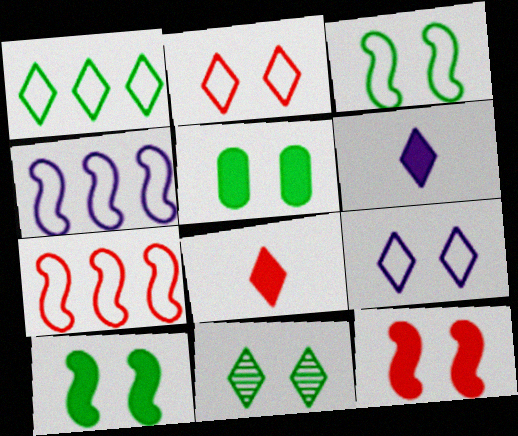[[3, 5, 11]]